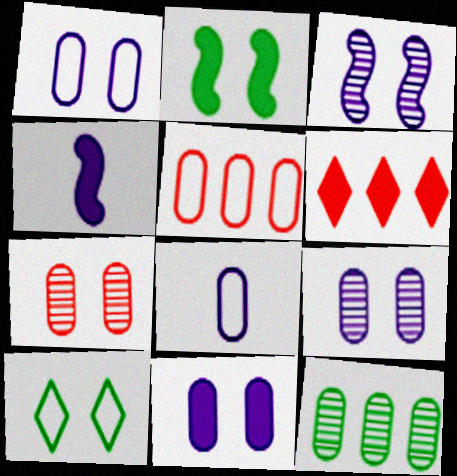[[1, 9, 11]]